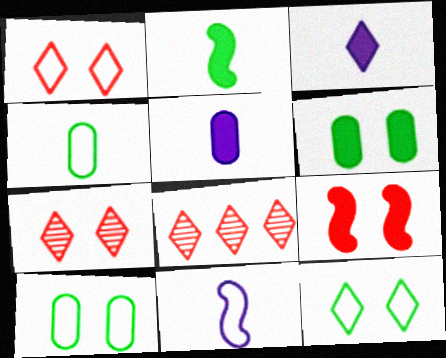[[3, 8, 12], 
[6, 8, 11]]